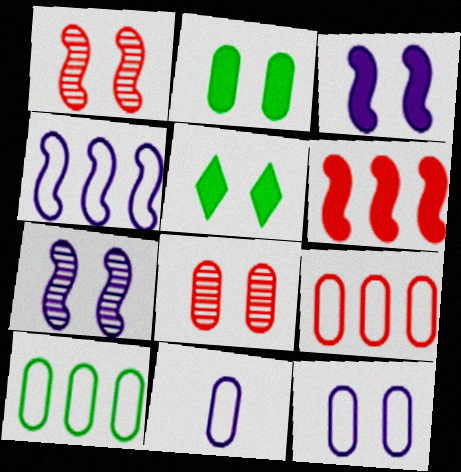[[1, 5, 12], 
[2, 8, 12]]